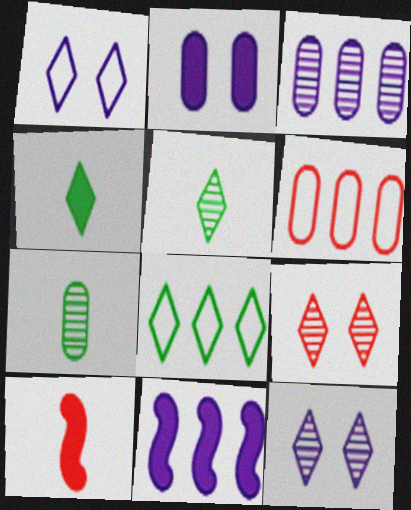[[2, 6, 7], 
[6, 9, 10]]